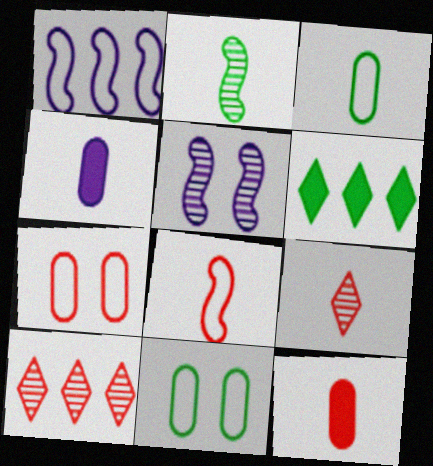[[2, 6, 11], 
[8, 9, 12]]